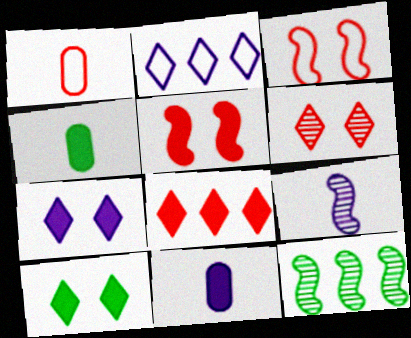[[1, 7, 12]]